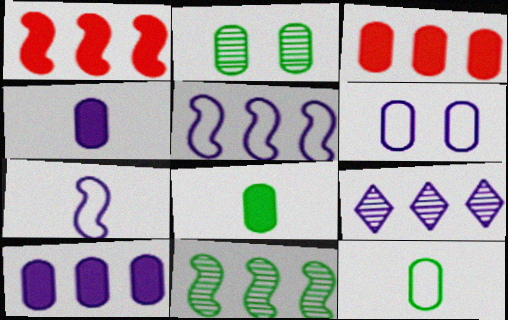[[1, 5, 11], 
[5, 9, 10]]